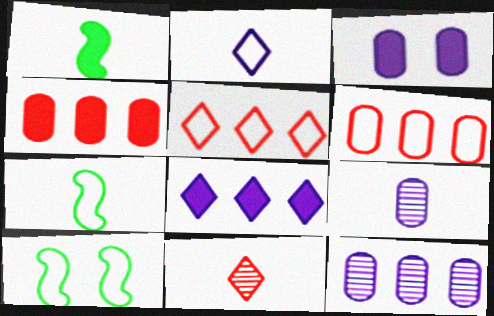[[2, 6, 10]]